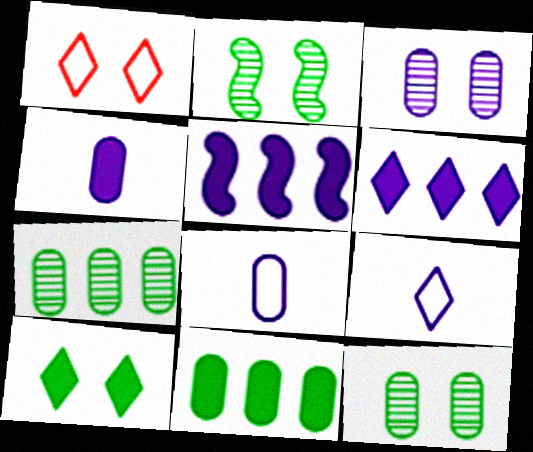[[3, 5, 9]]